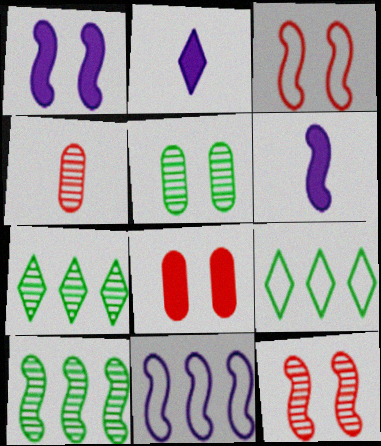[[1, 4, 9], 
[3, 6, 10]]